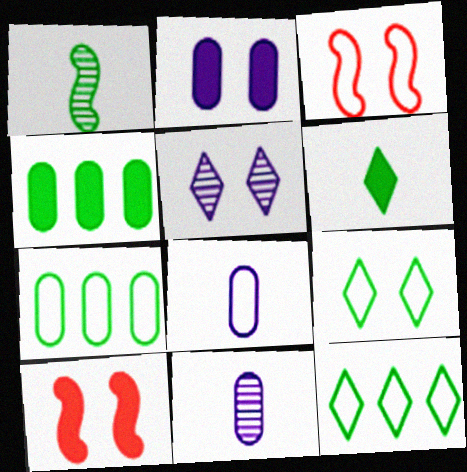[[1, 4, 9], 
[3, 8, 12], 
[10, 11, 12]]